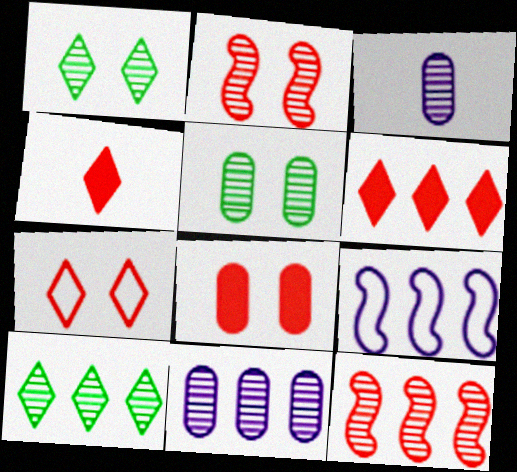[[1, 3, 12], 
[2, 3, 10], 
[2, 7, 8], 
[4, 5, 9], 
[10, 11, 12]]